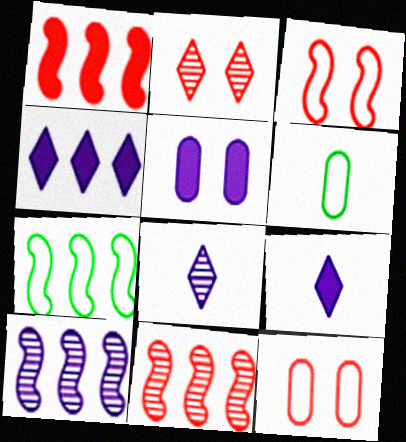[[1, 7, 10]]